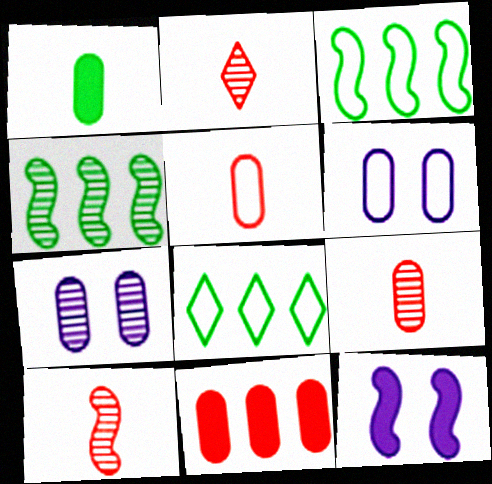[[2, 4, 7], 
[2, 9, 10], 
[3, 10, 12], 
[8, 9, 12]]